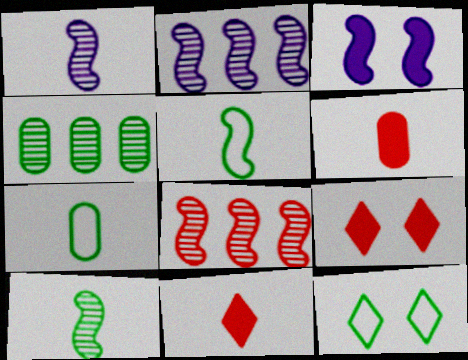[[1, 7, 11], 
[2, 6, 12], 
[2, 7, 9], 
[3, 5, 8]]